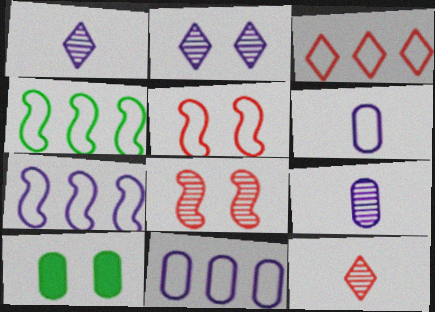[[2, 5, 10], 
[3, 4, 11], 
[7, 10, 12]]